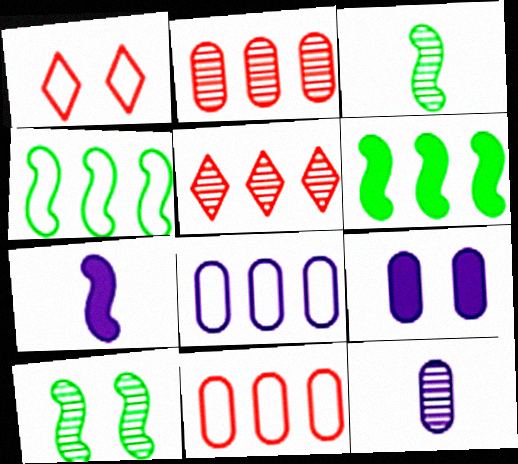[[1, 6, 12], 
[1, 9, 10], 
[5, 6, 8], 
[5, 10, 12], 
[8, 9, 12]]